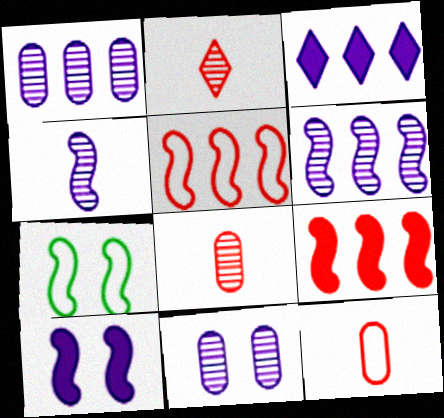[[3, 7, 8], 
[4, 7, 9]]